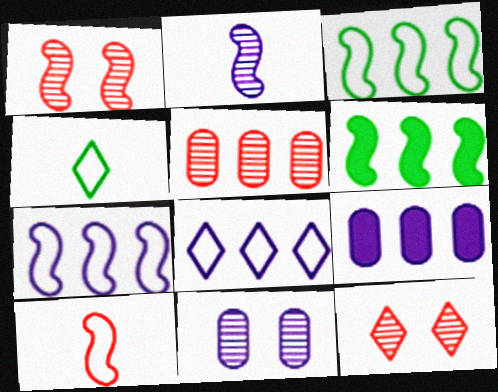[[1, 4, 9], 
[5, 6, 8]]